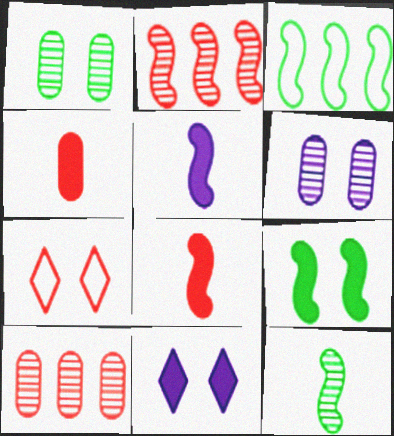[[2, 4, 7], 
[3, 9, 12], 
[6, 7, 9], 
[7, 8, 10]]